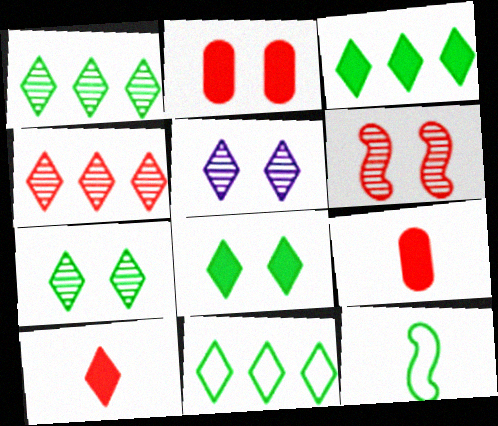[[1, 3, 11], 
[5, 10, 11]]